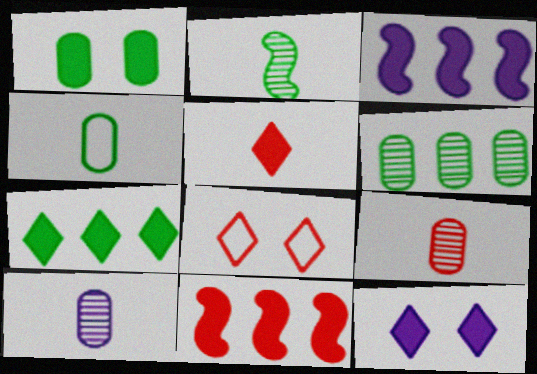[[1, 3, 5], 
[1, 4, 6], 
[5, 7, 12], 
[8, 9, 11]]